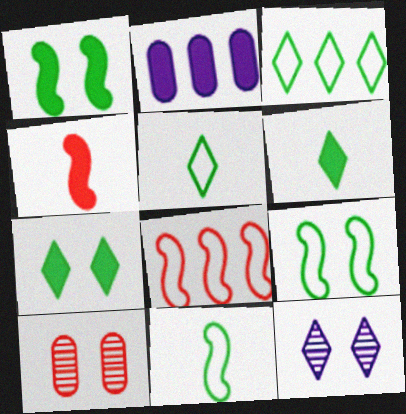[[2, 4, 7]]